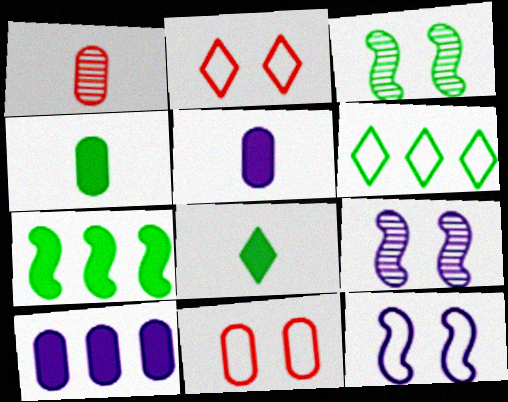[[3, 4, 6]]